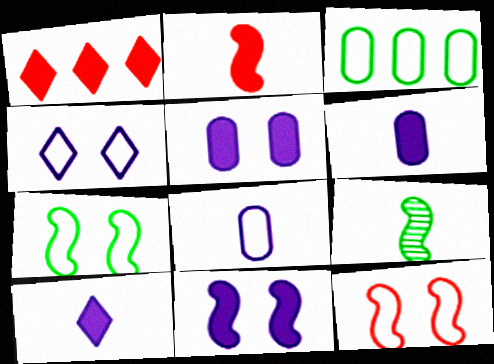[]